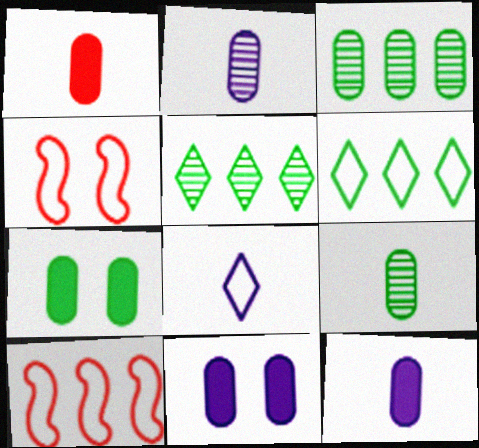[[4, 5, 12]]